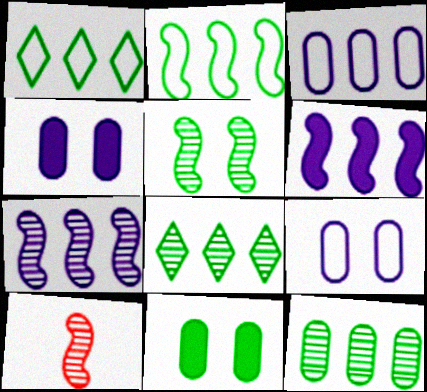[[1, 4, 10], 
[5, 7, 10]]